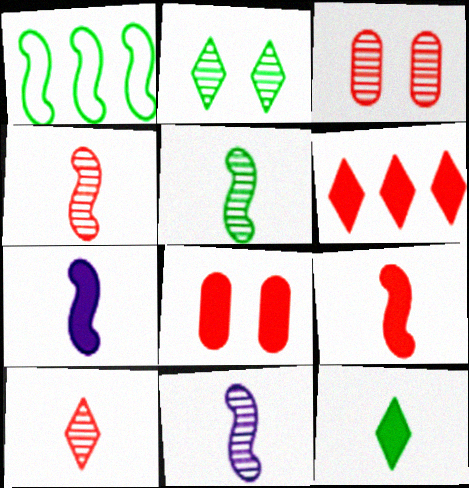[[4, 5, 11], 
[6, 8, 9]]